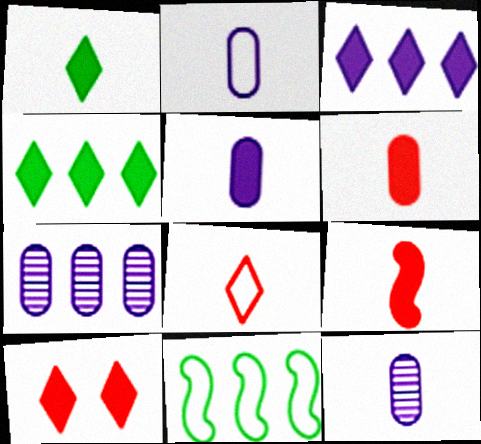[[1, 3, 10], 
[1, 5, 9], 
[2, 5, 12], 
[10, 11, 12]]